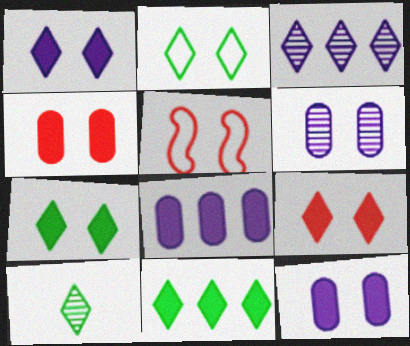[[1, 7, 9], 
[2, 10, 11], 
[5, 6, 7], 
[5, 8, 10]]